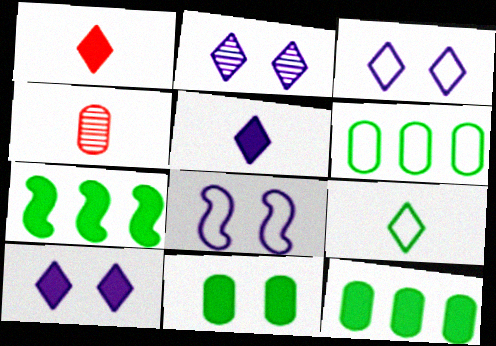[[2, 3, 10], 
[3, 4, 7]]